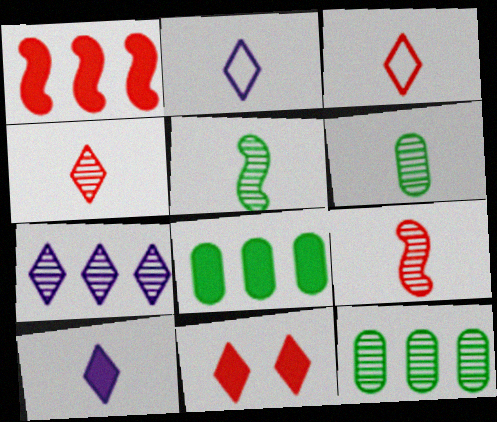[]